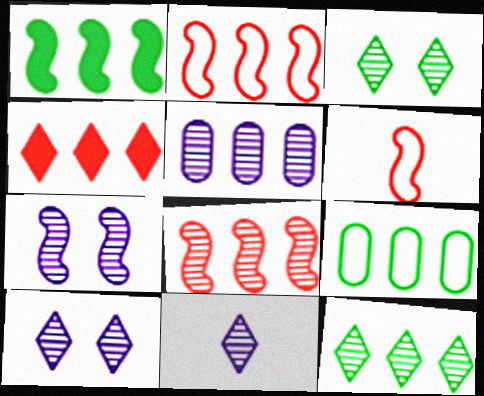[[1, 6, 7], 
[1, 9, 12], 
[5, 7, 11], 
[5, 8, 12]]